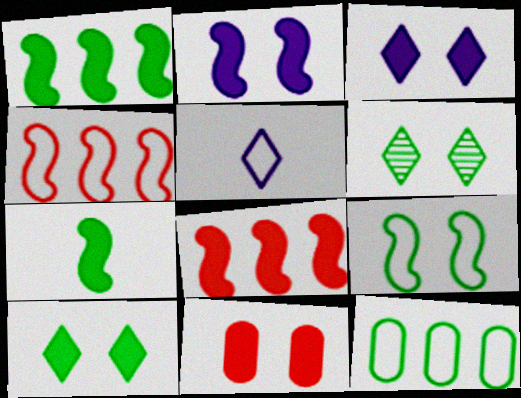[[2, 7, 8], 
[2, 10, 11], 
[6, 7, 12]]